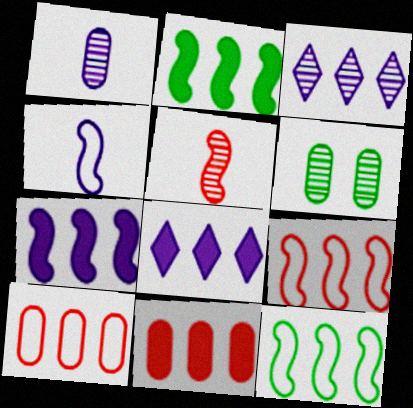[[2, 3, 10], 
[2, 8, 11], 
[3, 5, 6], 
[3, 11, 12]]